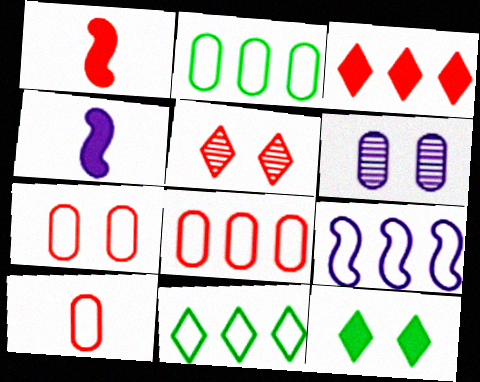[[1, 5, 8], 
[1, 6, 11], 
[2, 4, 5], 
[7, 8, 10], 
[8, 9, 11]]